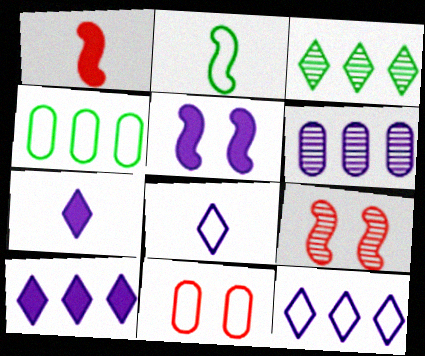[[2, 11, 12], 
[4, 7, 9], 
[5, 6, 8]]